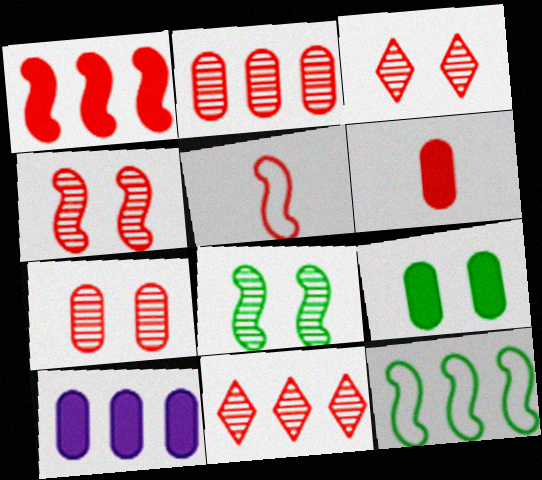[[1, 4, 5], 
[3, 4, 7], 
[6, 9, 10], 
[10, 11, 12]]